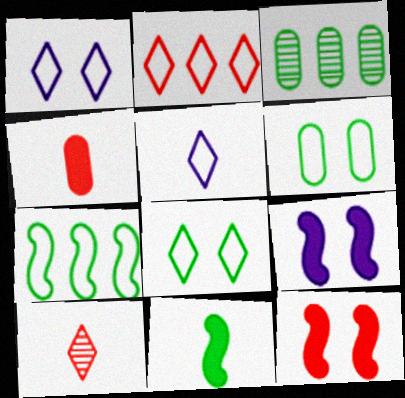[[2, 5, 8], 
[3, 5, 12], 
[3, 8, 11]]